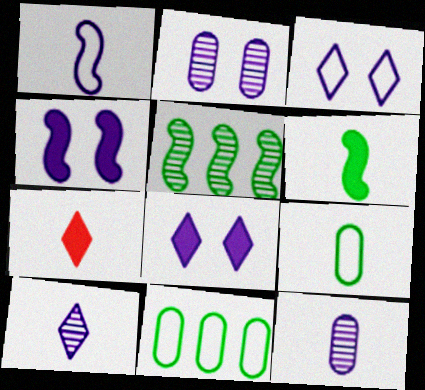[[2, 3, 4]]